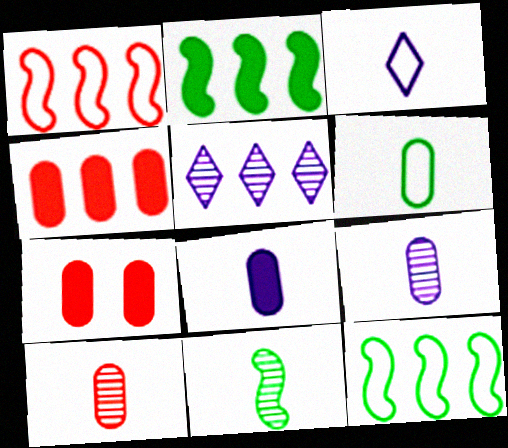[[4, 5, 12], 
[6, 8, 10]]